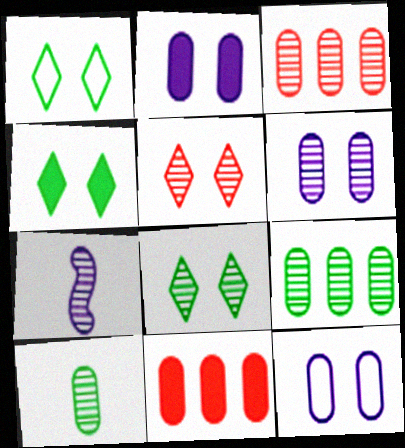[[1, 4, 8], 
[1, 7, 11], 
[2, 6, 12], 
[3, 6, 10], 
[3, 7, 8], 
[5, 7, 9], 
[10, 11, 12]]